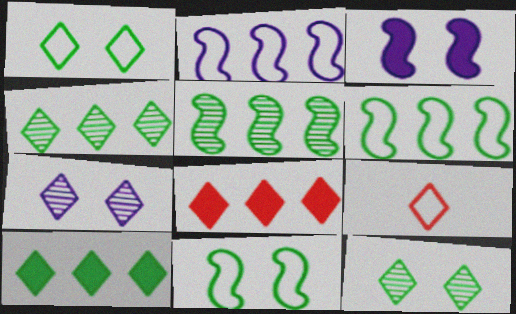[[7, 9, 10]]